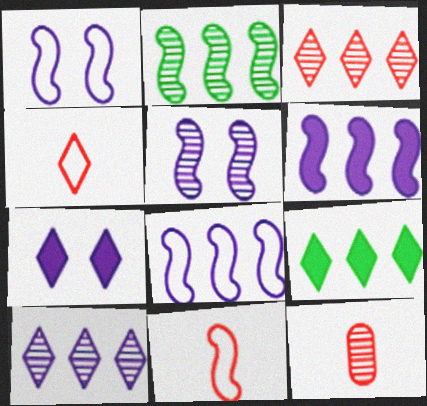[[1, 9, 12]]